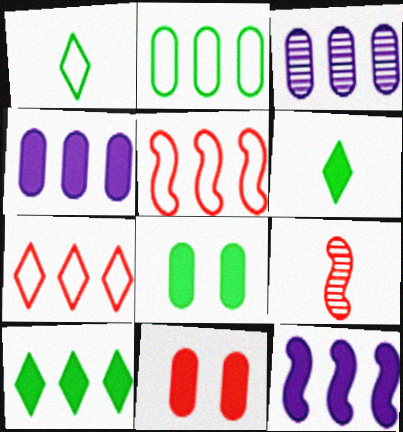[[3, 5, 10], 
[6, 11, 12], 
[7, 9, 11]]